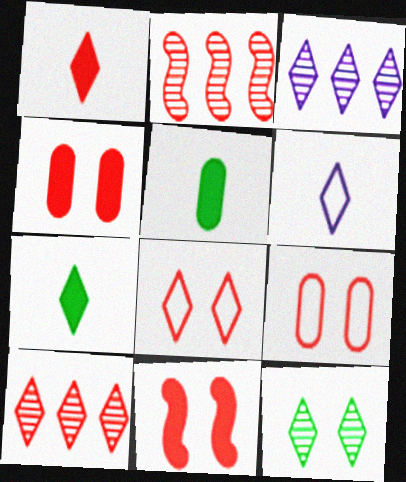[[1, 2, 9], 
[1, 8, 10], 
[3, 7, 8]]